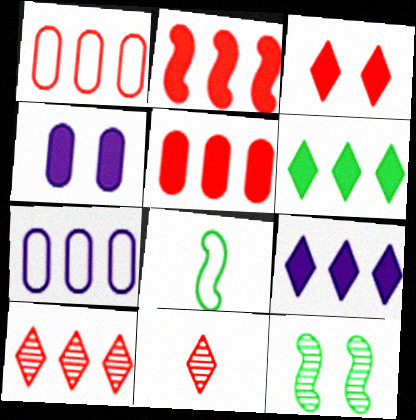[[1, 2, 10], 
[4, 8, 10]]